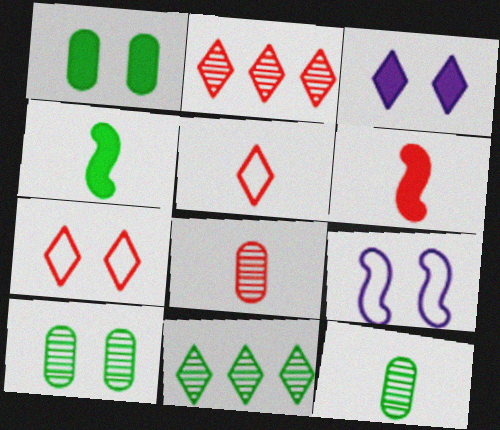[[3, 5, 11], 
[5, 6, 8]]